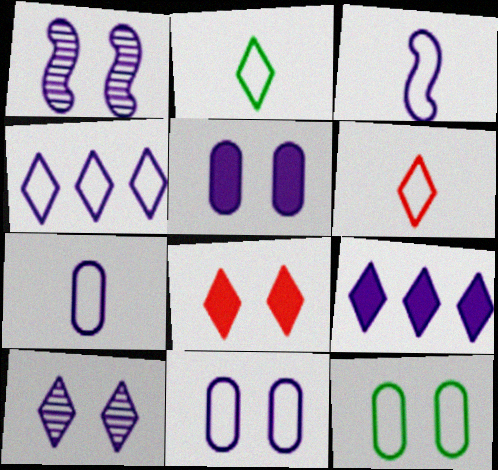[[1, 7, 9], 
[1, 8, 12], 
[3, 4, 11]]